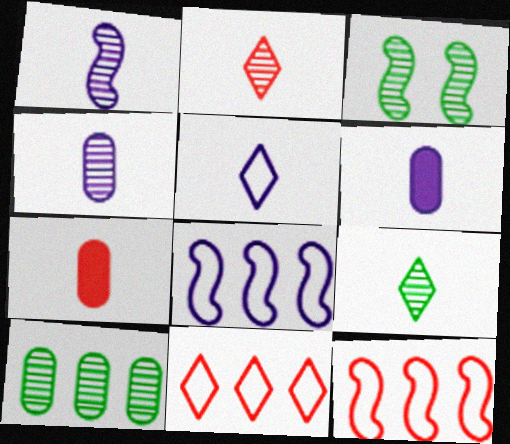[[1, 5, 6], 
[3, 6, 11], 
[3, 9, 10]]